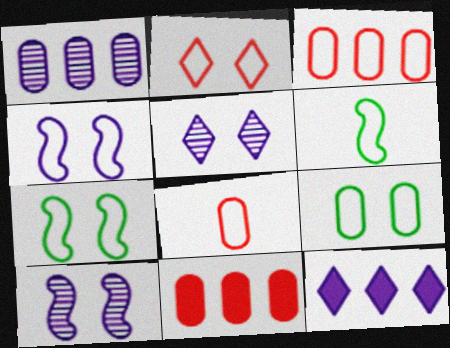[[2, 4, 9], 
[5, 6, 11]]